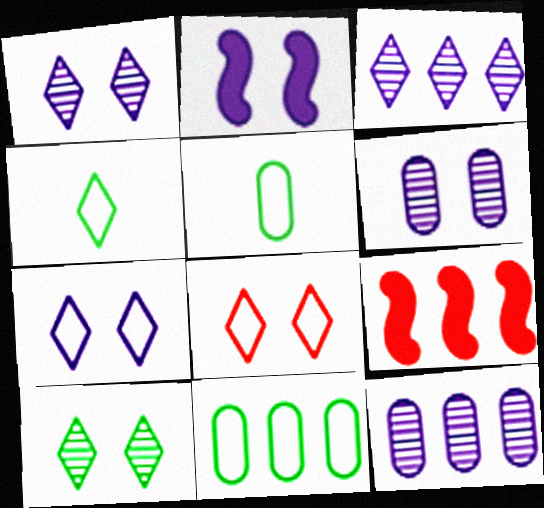[[1, 5, 9], 
[2, 6, 7], 
[3, 9, 11], 
[4, 6, 9]]